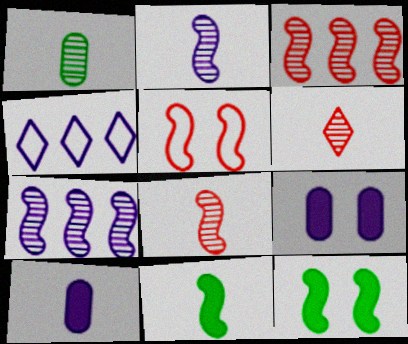[[1, 2, 6], 
[2, 4, 9], 
[5, 7, 11]]